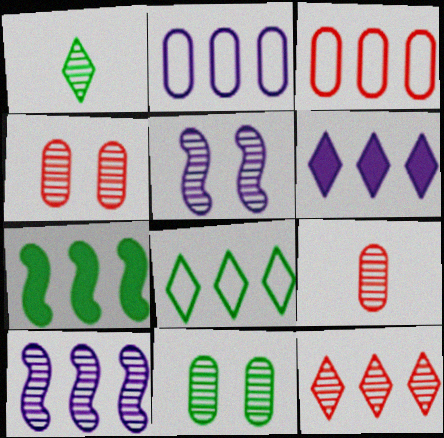[[1, 4, 10], 
[2, 6, 10], 
[2, 7, 12], 
[6, 8, 12]]